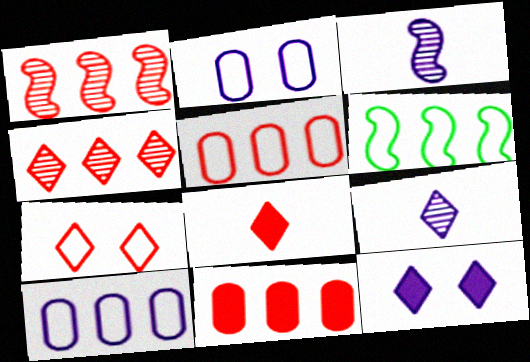[[3, 10, 12], 
[4, 7, 8]]